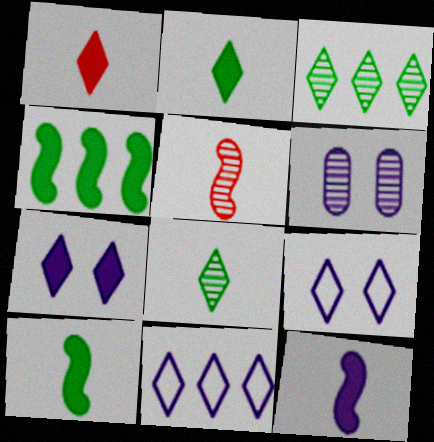[[1, 3, 9], 
[3, 5, 6], 
[6, 11, 12]]